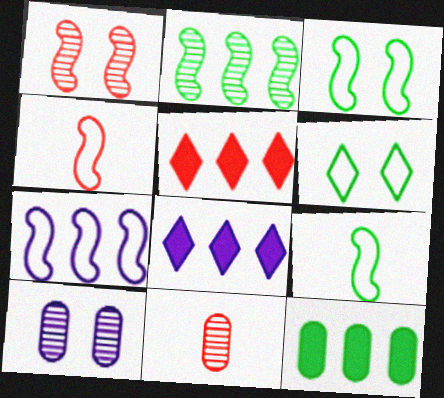[[3, 4, 7], 
[3, 8, 11], 
[5, 9, 10]]